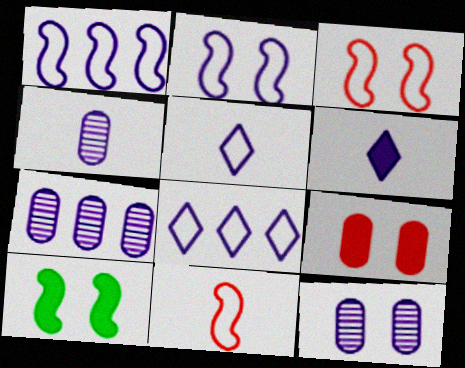[[1, 6, 12], 
[2, 6, 7], 
[4, 7, 12]]